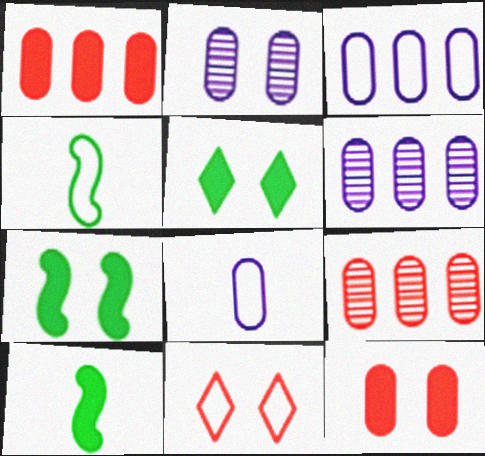[[2, 7, 11], 
[3, 4, 11], 
[6, 10, 11]]